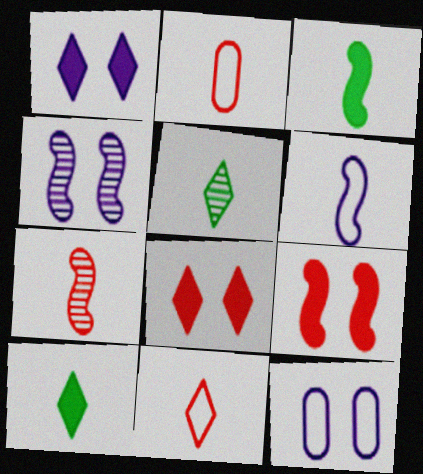[[1, 4, 12], 
[3, 6, 7]]